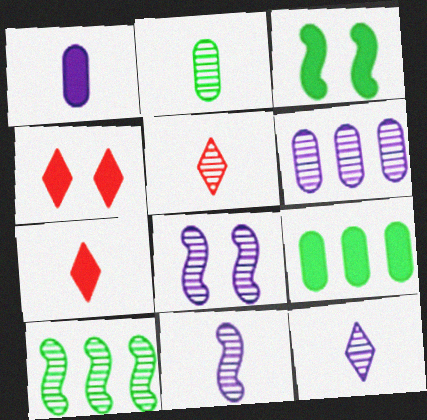[[2, 5, 11], 
[6, 8, 12]]